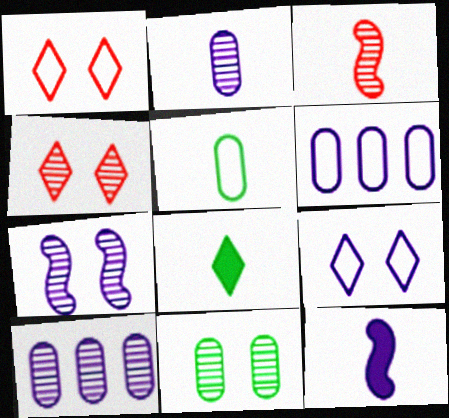[[4, 7, 11], 
[9, 10, 12]]